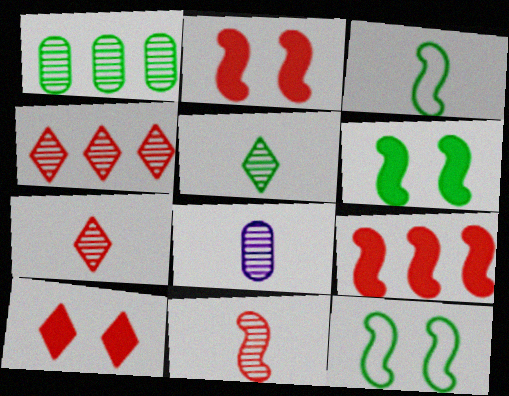[[5, 8, 11]]